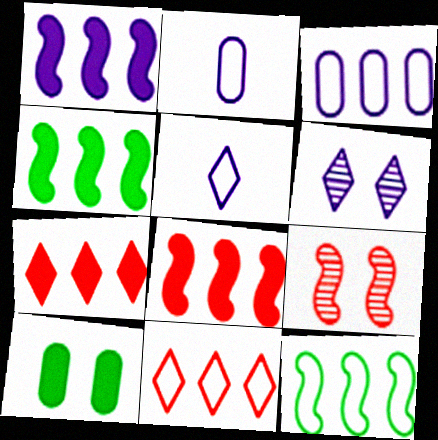[[1, 2, 6], 
[1, 4, 8], 
[3, 11, 12]]